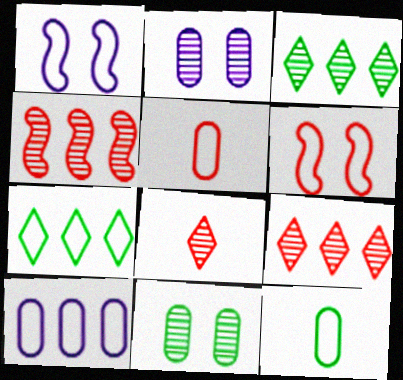[[1, 5, 7]]